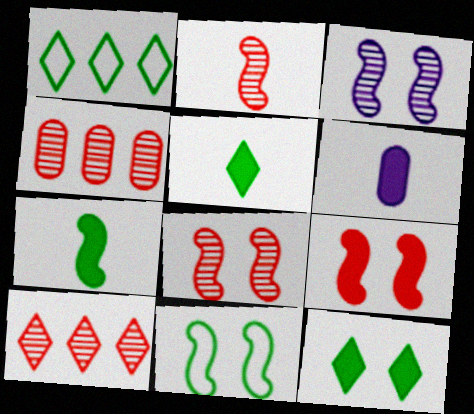[[1, 6, 8], 
[3, 9, 11], 
[6, 10, 11]]